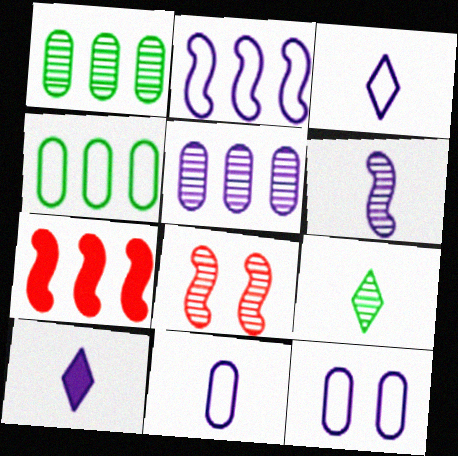[[2, 3, 12], 
[4, 8, 10], 
[5, 8, 9], 
[6, 10, 11], 
[7, 9, 12]]